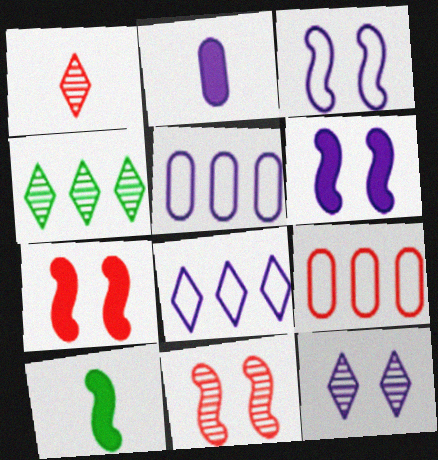[[1, 4, 12], 
[1, 7, 9], 
[9, 10, 12]]